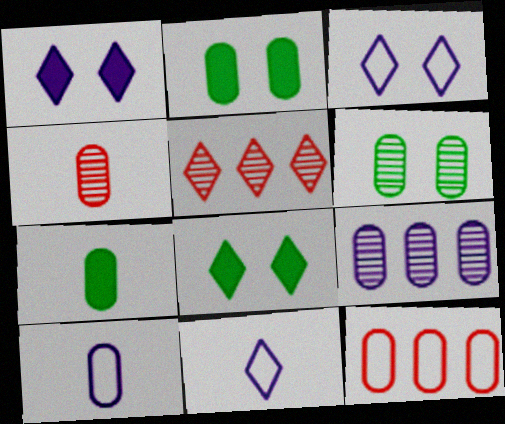[[4, 6, 9], 
[4, 7, 10], 
[5, 8, 11]]